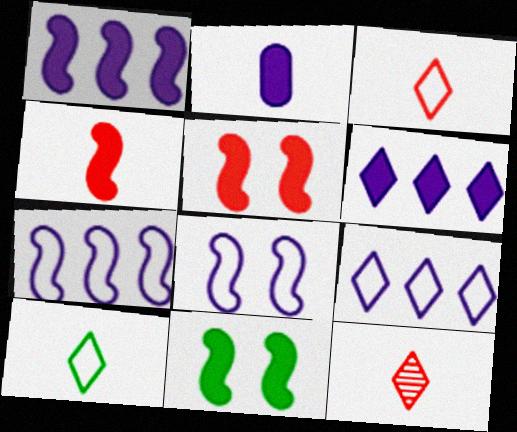[[1, 4, 11]]